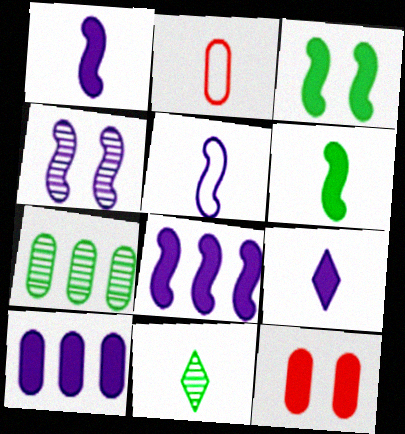[[1, 2, 11], 
[4, 5, 8]]